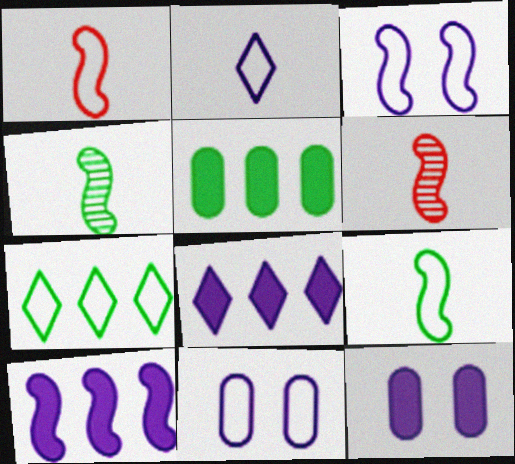[[1, 7, 11], 
[6, 7, 12]]